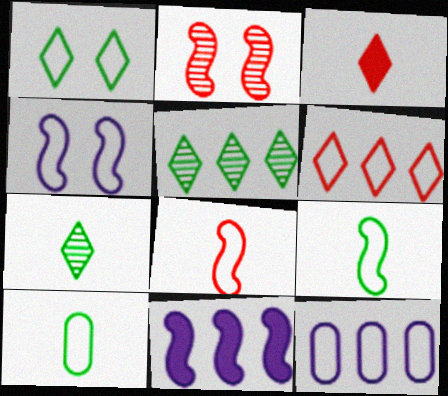[[1, 8, 12], 
[2, 9, 11], 
[4, 6, 10]]